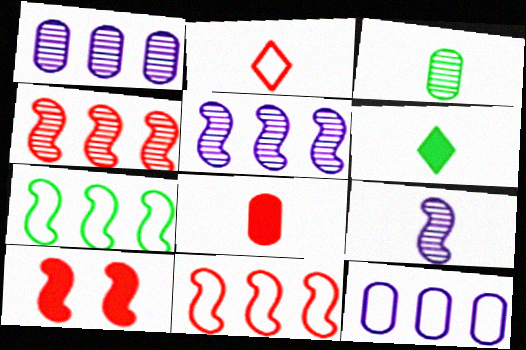[[7, 9, 10]]